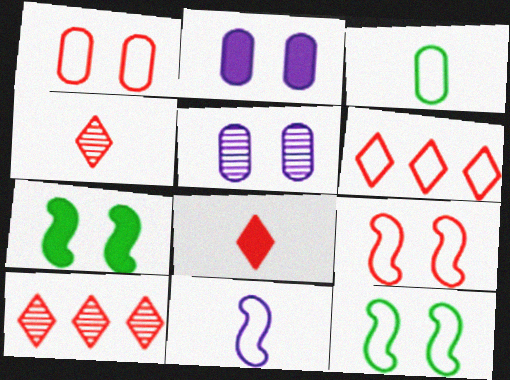[]